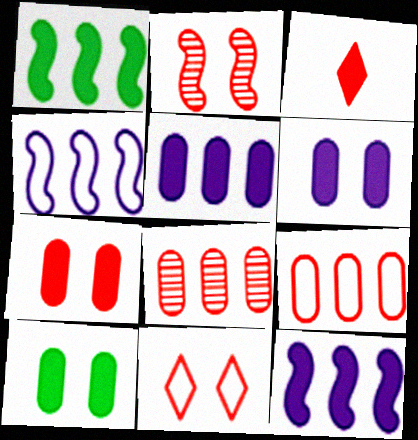[[1, 3, 6], 
[2, 3, 9], 
[2, 7, 11], 
[3, 10, 12], 
[6, 7, 10]]